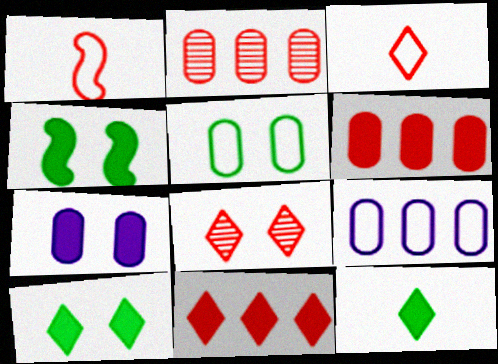[[1, 6, 8], 
[3, 8, 11]]